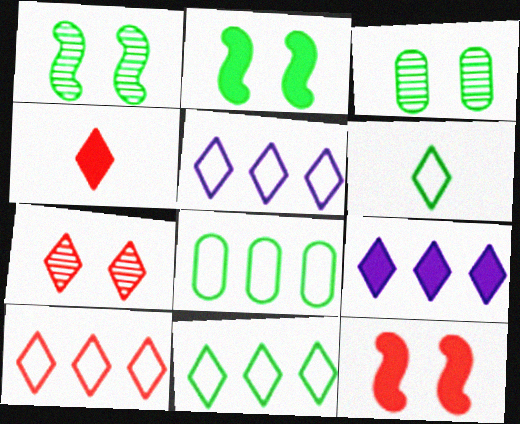[[4, 7, 10], 
[5, 10, 11], 
[6, 7, 9]]